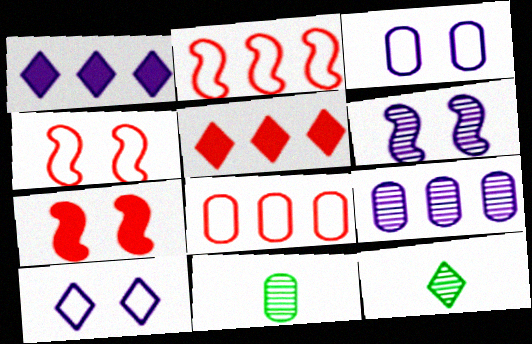[[1, 4, 11], 
[5, 10, 12]]